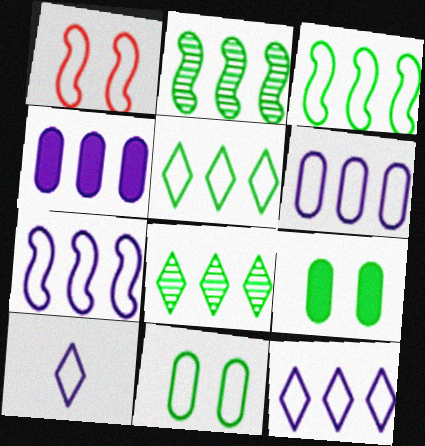[[6, 7, 12]]